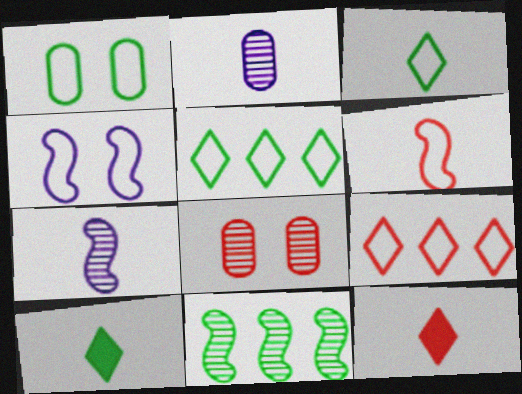[[1, 10, 11], 
[2, 6, 10]]